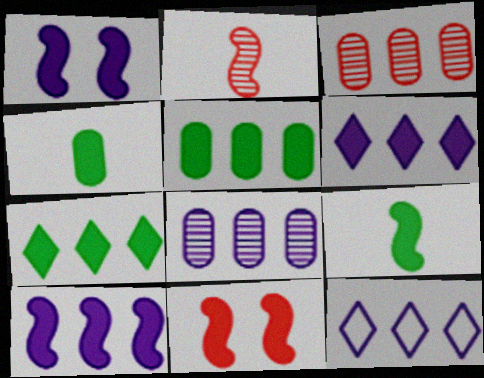[[4, 6, 11], 
[8, 10, 12], 
[9, 10, 11]]